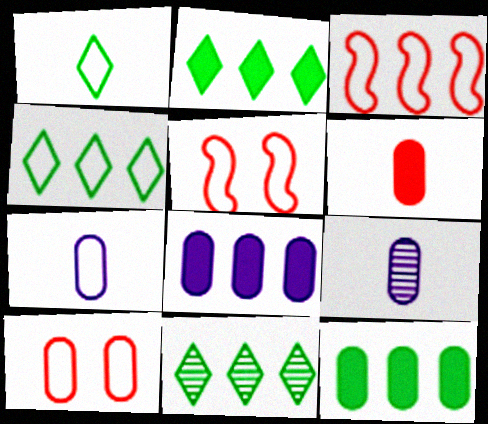[[2, 4, 11], 
[2, 5, 9], 
[3, 8, 11], 
[4, 5, 7], 
[9, 10, 12]]